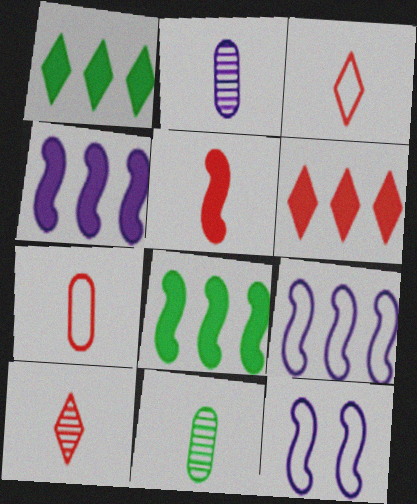[[5, 7, 10], 
[6, 11, 12]]